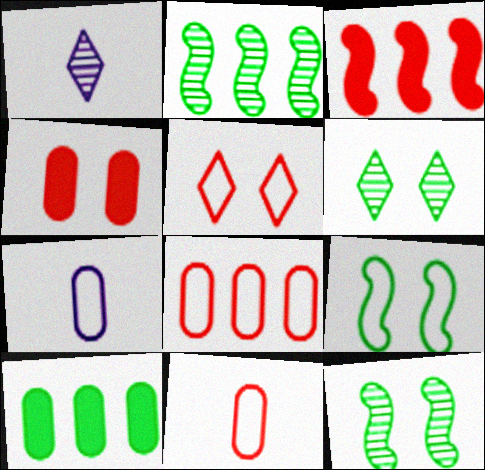[[3, 6, 7]]